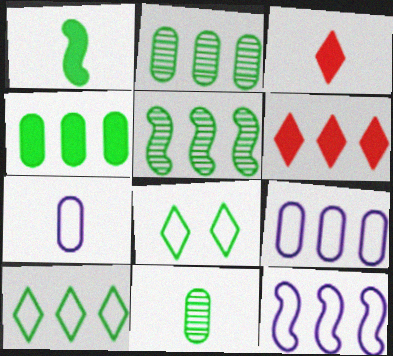[[1, 2, 8], 
[2, 6, 12], 
[4, 5, 10], 
[5, 6, 9]]